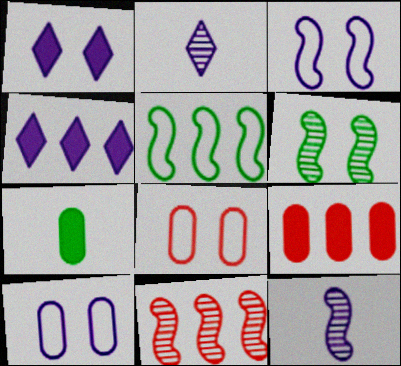[[1, 6, 8], 
[4, 10, 12], 
[6, 11, 12]]